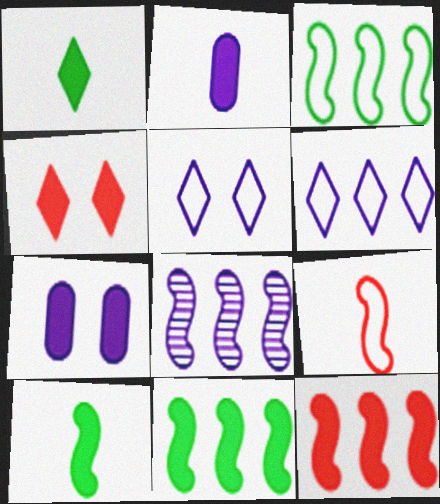[[1, 7, 12], 
[2, 4, 11], 
[2, 5, 8], 
[3, 8, 12]]